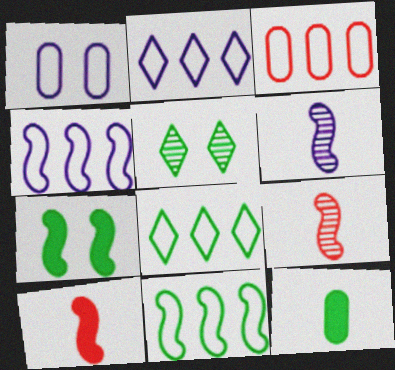[[2, 3, 11], 
[3, 4, 8], 
[4, 7, 9], 
[5, 11, 12]]